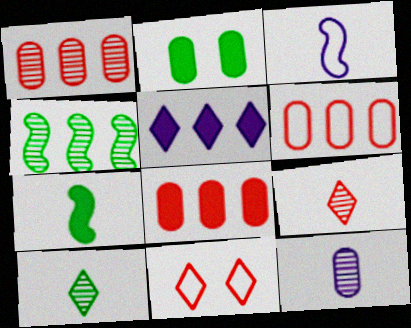[[1, 6, 8], 
[2, 6, 12], 
[4, 5, 6], 
[5, 10, 11]]